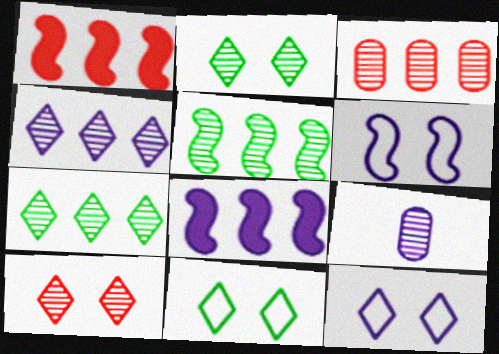[[1, 9, 11], 
[3, 4, 5], 
[5, 9, 10], 
[8, 9, 12]]